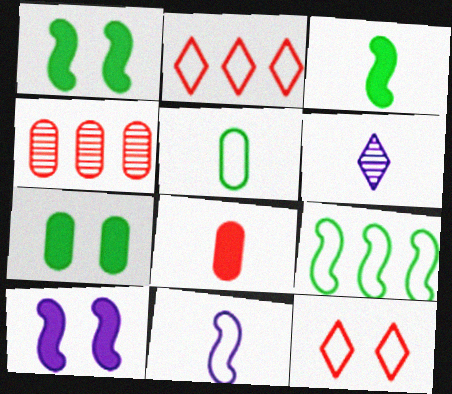[]